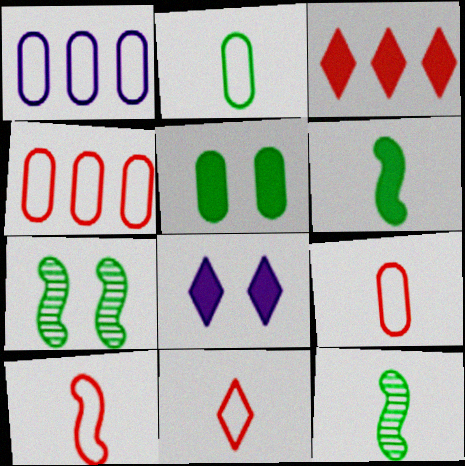[[4, 8, 12], 
[9, 10, 11]]